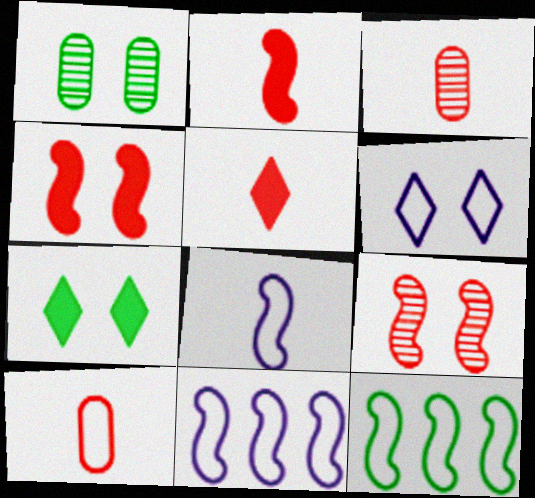[[1, 4, 6], 
[1, 5, 11], 
[3, 7, 11], 
[6, 10, 12]]